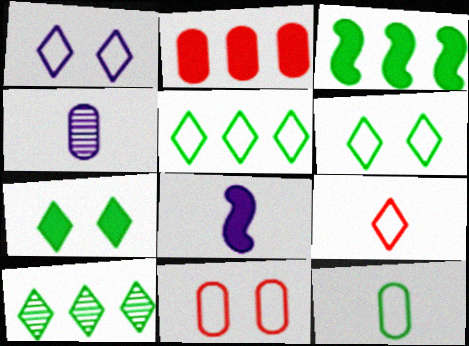[[1, 5, 9], 
[2, 7, 8], 
[8, 10, 11]]